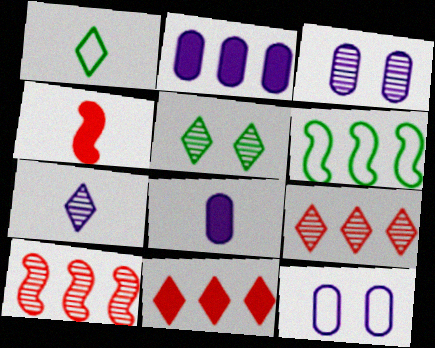[[2, 6, 9], 
[5, 7, 9]]